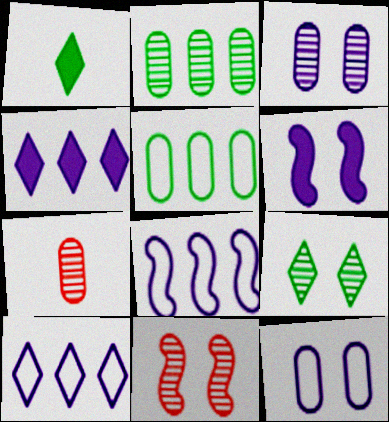[[2, 3, 7], 
[3, 9, 11]]